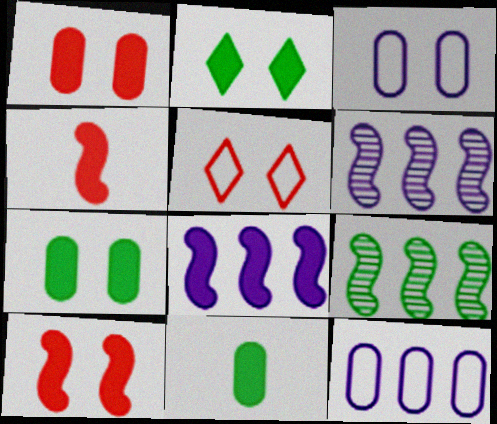[[5, 6, 11]]